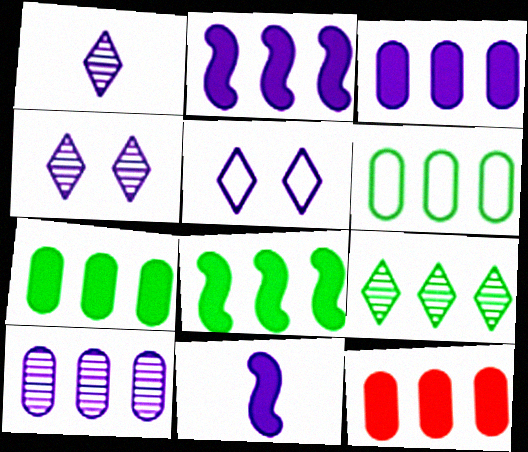[[3, 7, 12], 
[5, 10, 11], 
[6, 8, 9], 
[6, 10, 12]]